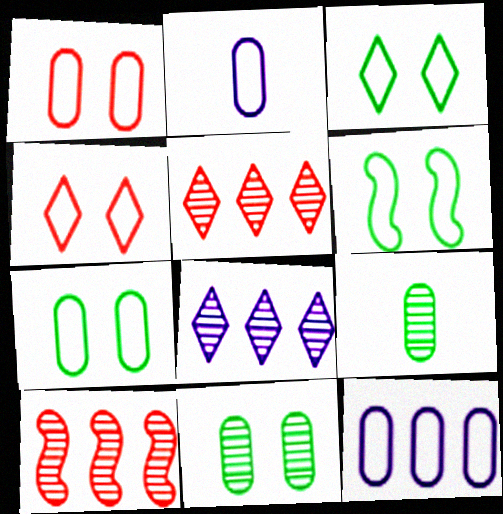[[3, 6, 7]]